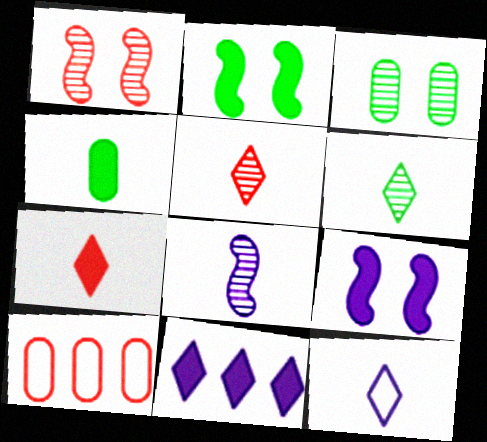[[1, 7, 10], 
[6, 7, 12], 
[6, 9, 10]]